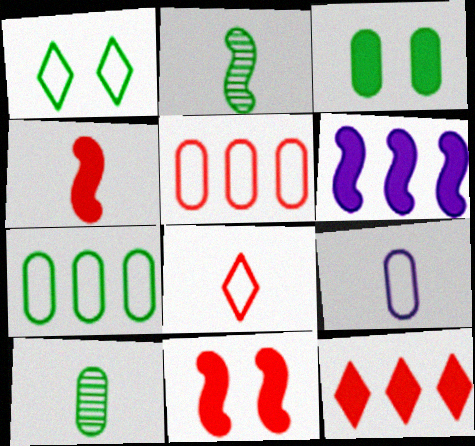[[3, 7, 10]]